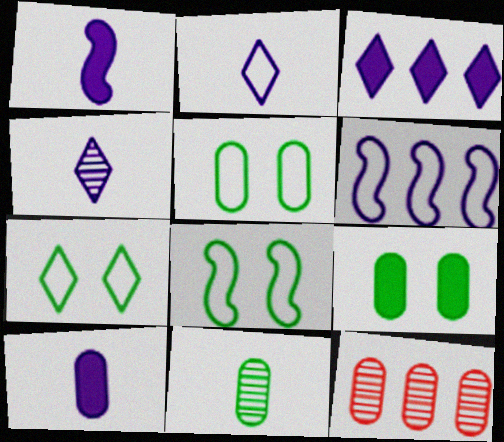[[1, 7, 12], 
[5, 7, 8], 
[5, 10, 12]]